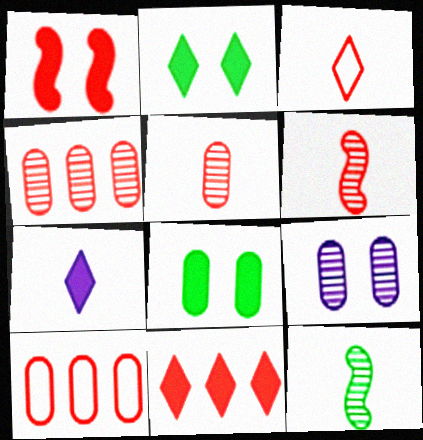[[1, 3, 4], 
[2, 7, 11]]